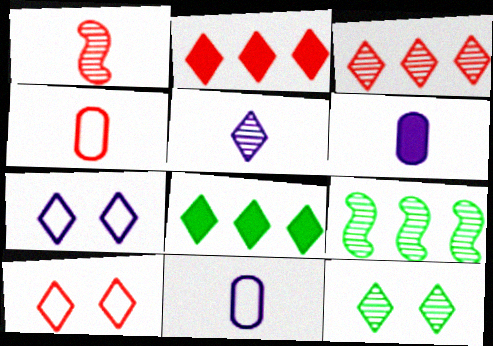[[3, 5, 12], 
[5, 8, 10], 
[6, 9, 10]]